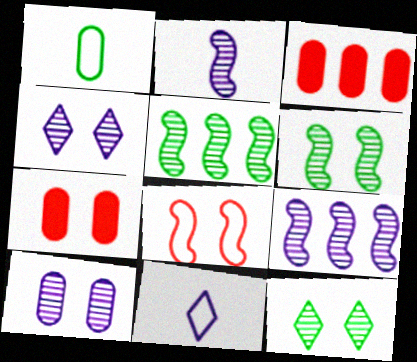[[1, 3, 10], 
[3, 6, 11], 
[5, 7, 11]]